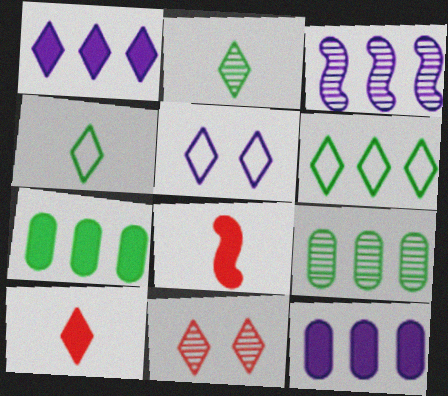[[1, 4, 11], 
[5, 8, 9]]